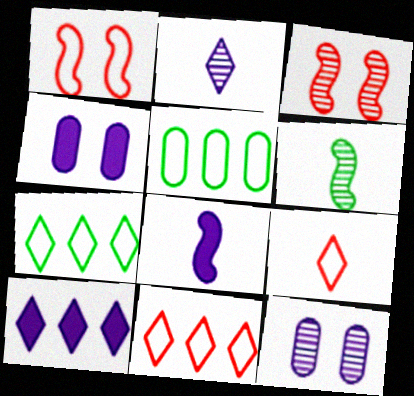[[4, 6, 11], 
[4, 8, 10]]